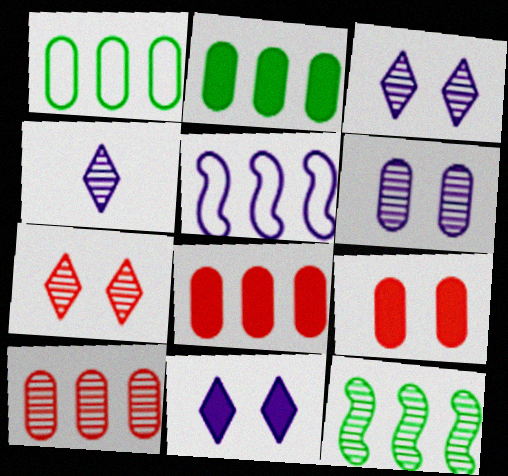[]